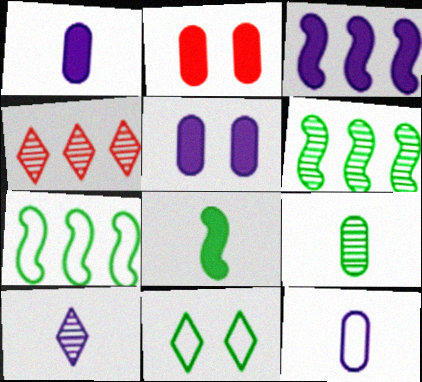[[2, 7, 10]]